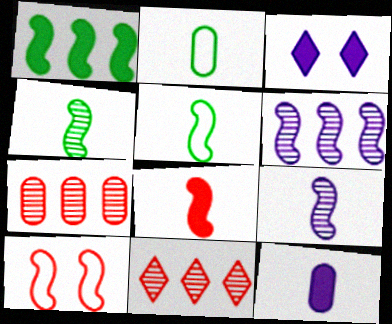[[1, 9, 10], 
[3, 5, 7], 
[5, 8, 9]]